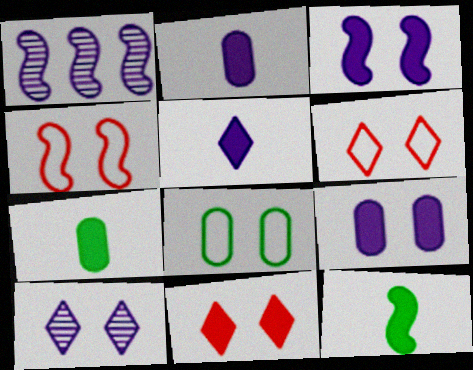[[1, 4, 12], 
[1, 6, 7]]